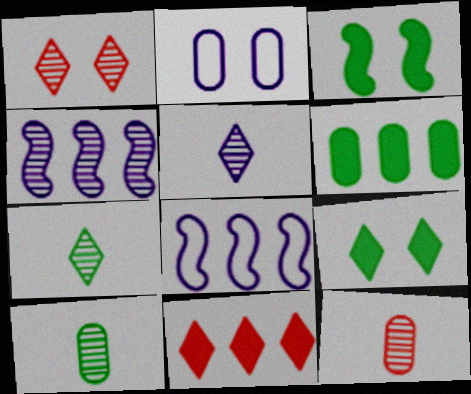[[1, 2, 3], 
[1, 4, 10], 
[2, 6, 12], 
[8, 9, 12]]